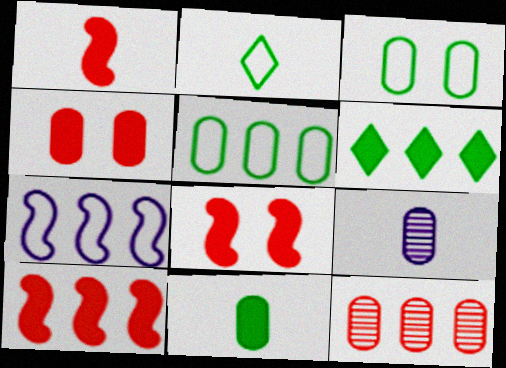[[1, 2, 9], 
[1, 8, 10], 
[4, 5, 9], 
[6, 7, 12]]